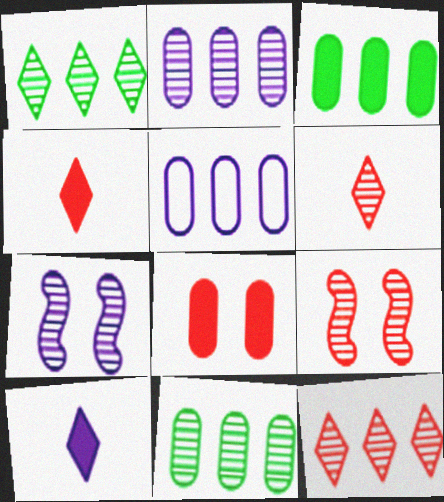[[5, 7, 10], 
[6, 7, 11]]